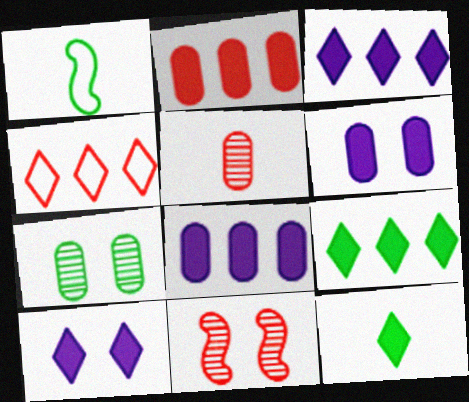[[1, 7, 9]]